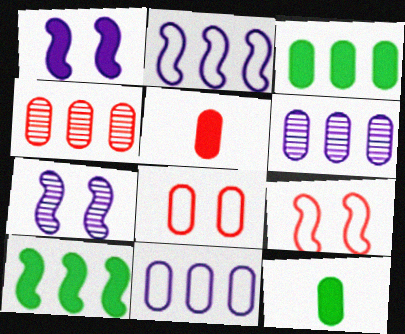[[3, 4, 11], 
[4, 5, 8], 
[6, 8, 12]]